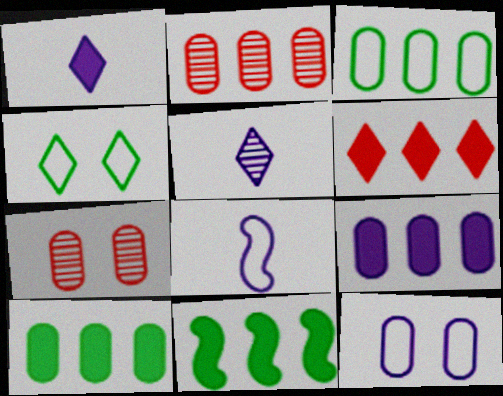[[2, 3, 9], 
[4, 5, 6], 
[6, 9, 11]]